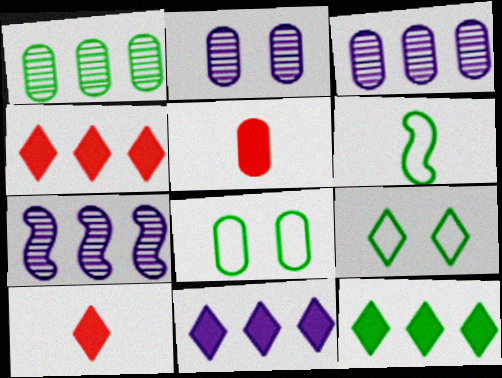[[2, 4, 6], 
[3, 5, 8], 
[4, 11, 12], 
[5, 7, 9], 
[7, 8, 10]]